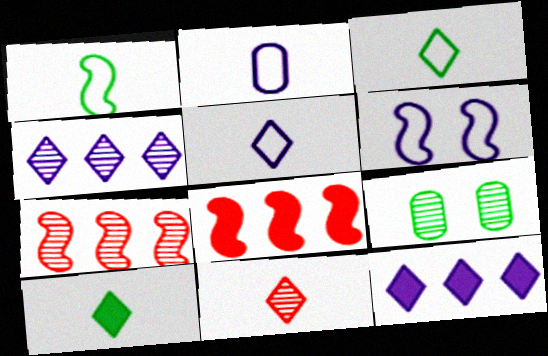[[5, 8, 9], 
[5, 10, 11]]